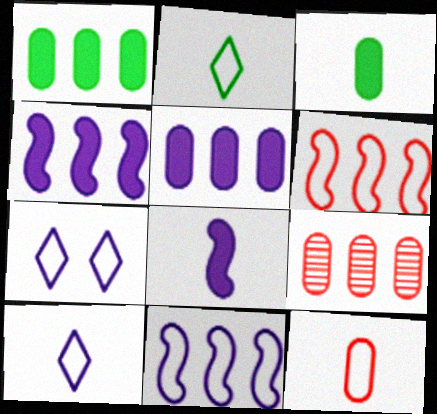[]